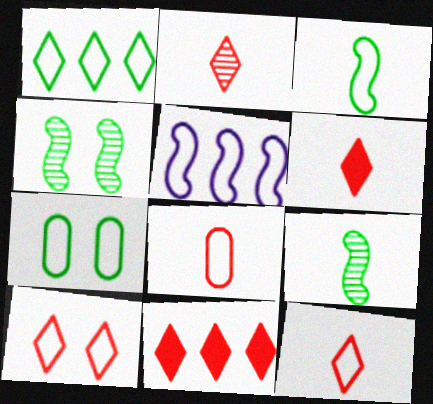[[1, 3, 7], 
[2, 6, 12], 
[2, 10, 11], 
[5, 7, 12]]